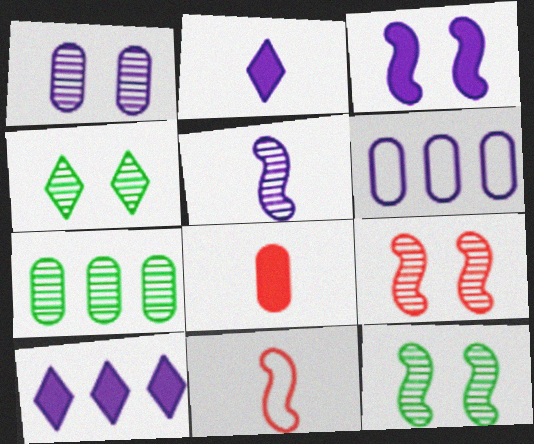[[1, 4, 9]]